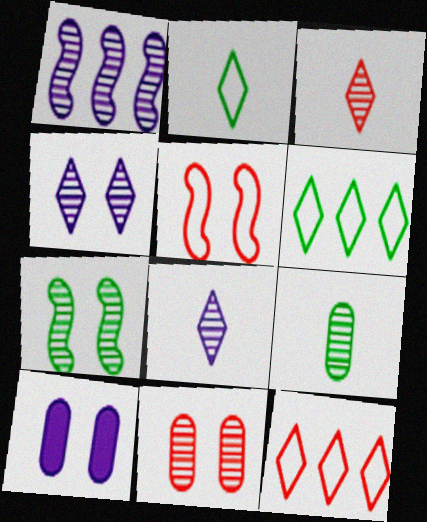[[4, 7, 11]]